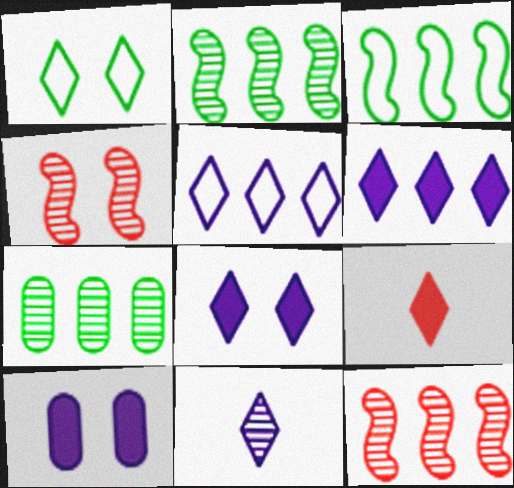[[1, 4, 10], 
[4, 7, 11], 
[5, 8, 11]]